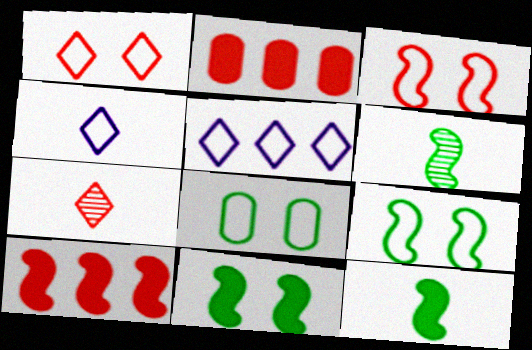[[2, 3, 7]]